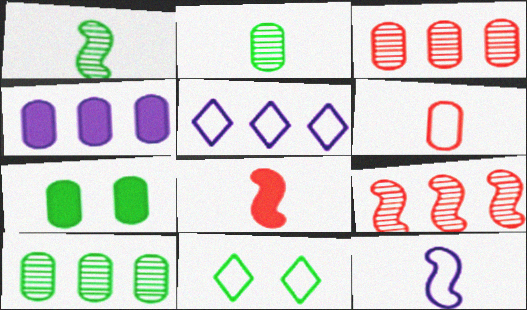[[1, 8, 12]]